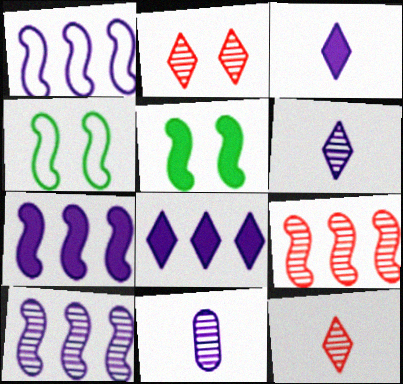[[1, 7, 10]]